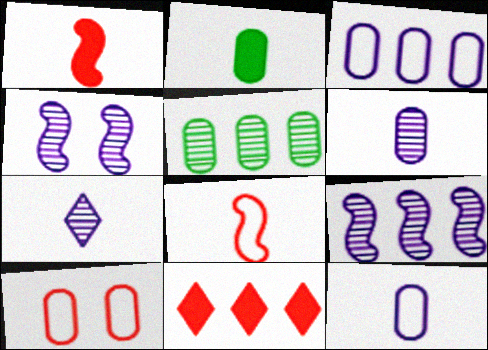[[2, 7, 8]]